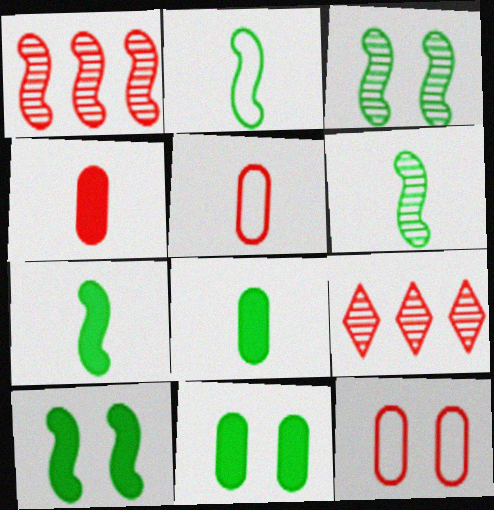[[2, 6, 7]]